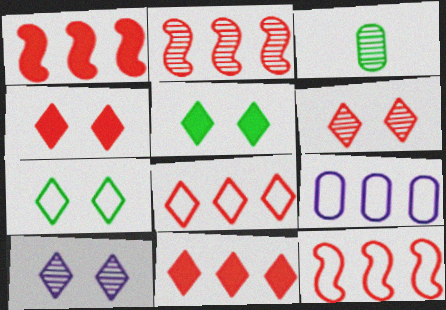[[1, 2, 12], 
[2, 3, 10], 
[4, 7, 10]]